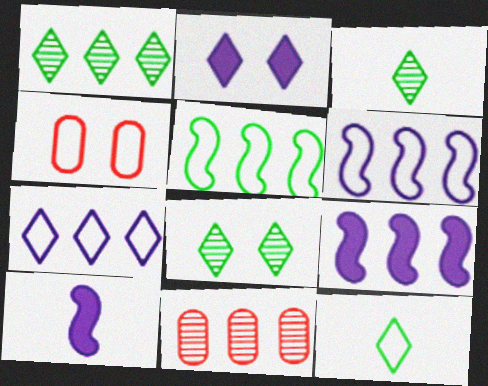[[1, 3, 8], 
[1, 4, 10], 
[3, 4, 9], 
[4, 6, 12]]